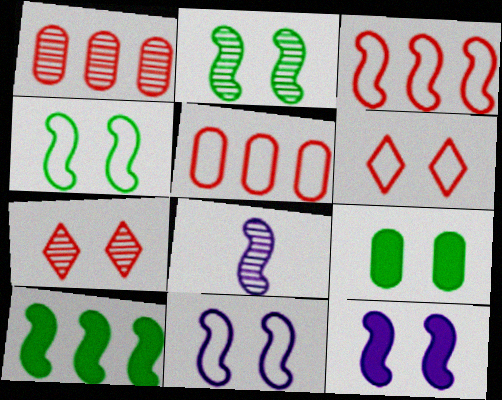[[7, 9, 11]]